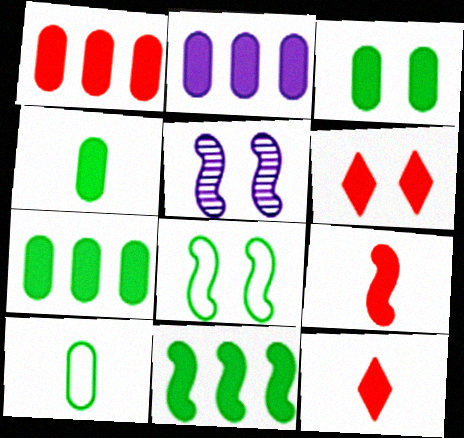[[1, 2, 7], 
[1, 6, 9], 
[3, 4, 7]]